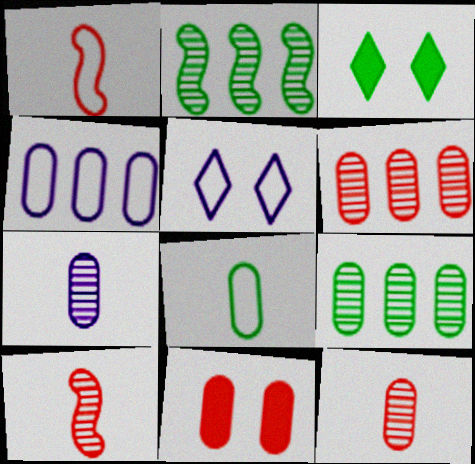[[2, 3, 8], 
[3, 4, 10]]